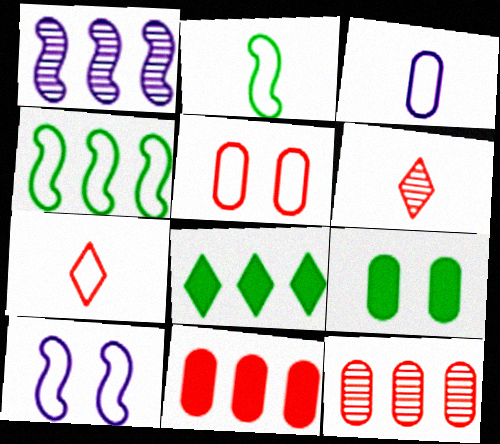[[1, 7, 9], 
[2, 3, 7], 
[3, 9, 12]]